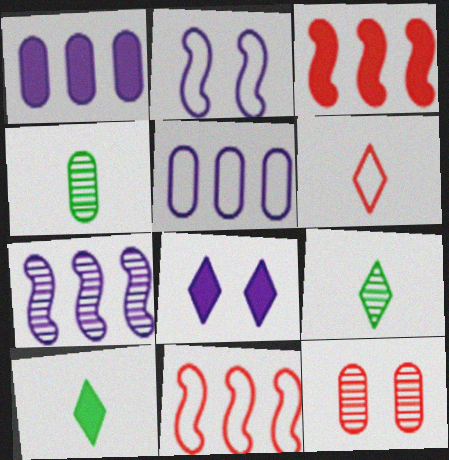[[3, 6, 12], 
[4, 8, 11], 
[7, 9, 12]]